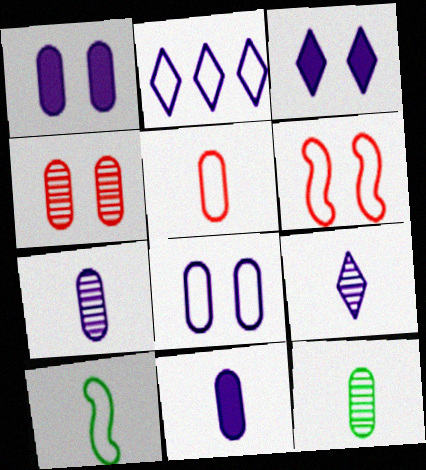[[2, 3, 9], 
[5, 11, 12]]